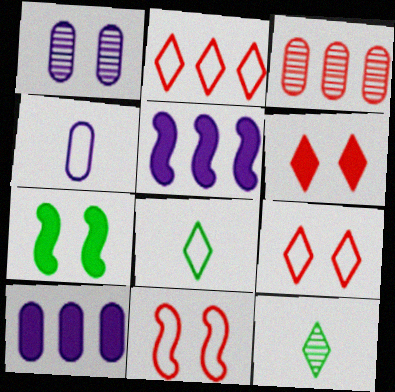[[1, 4, 10], 
[1, 7, 9], 
[10, 11, 12]]